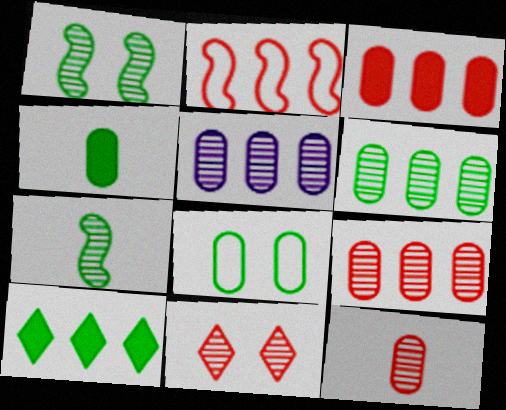[[2, 5, 10], 
[4, 6, 8], 
[5, 6, 9], 
[5, 7, 11], 
[7, 8, 10]]